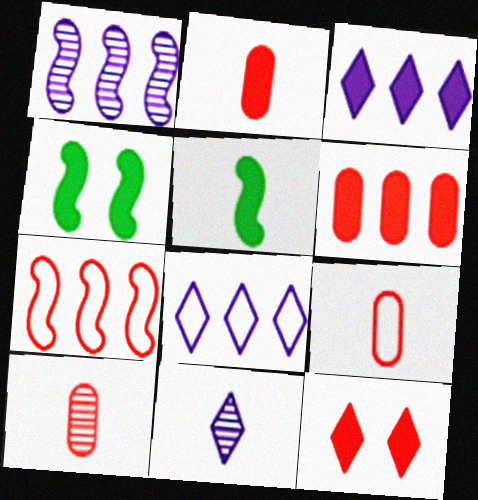[[2, 3, 4], 
[2, 9, 10], 
[4, 8, 10], 
[5, 9, 11], 
[7, 10, 12]]